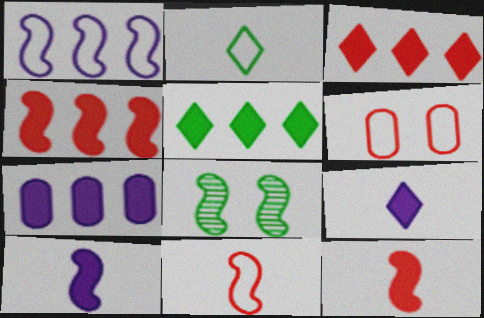[[1, 2, 6], 
[1, 8, 12], 
[4, 5, 7]]